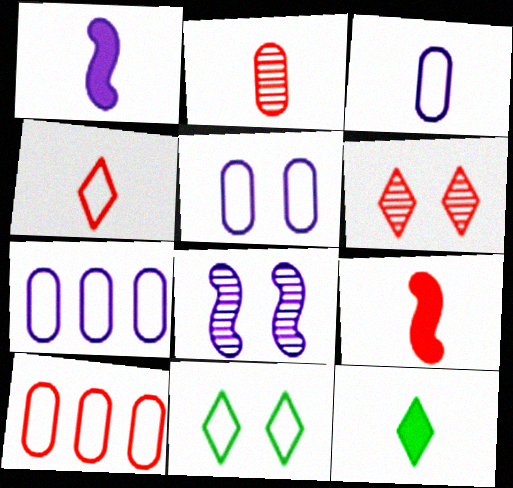[[2, 4, 9], 
[3, 5, 7], 
[6, 9, 10], 
[8, 10, 12]]